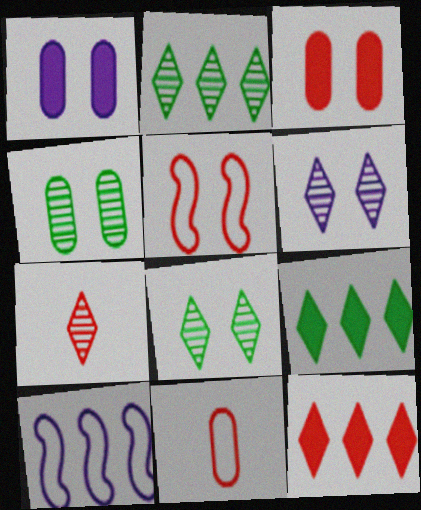[[1, 5, 8], 
[2, 6, 7]]